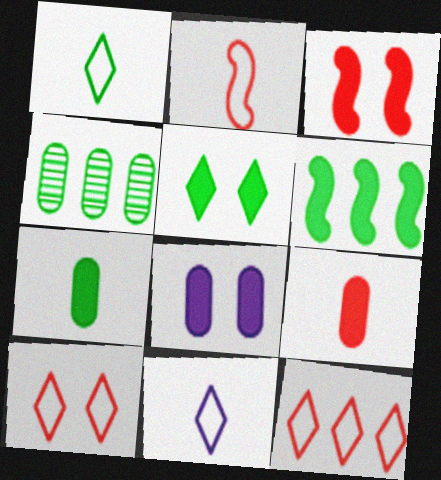[[3, 4, 11], 
[3, 5, 8], 
[5, 6, 7]]